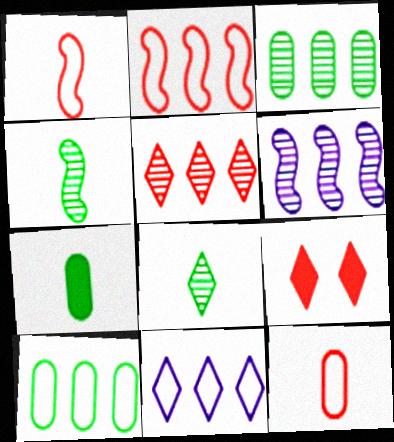[[2, 10, 11], 
[3, 5, 6], 
[8, 9, 11]]